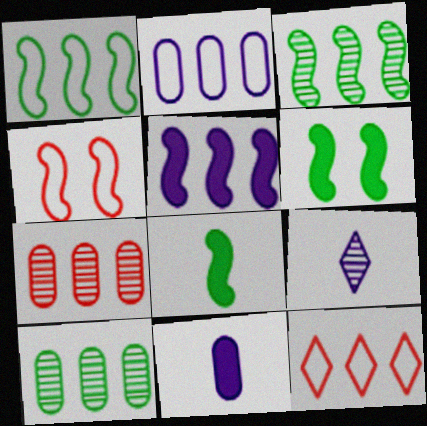[[1, 2, 12], 
[5, 10, 12]]